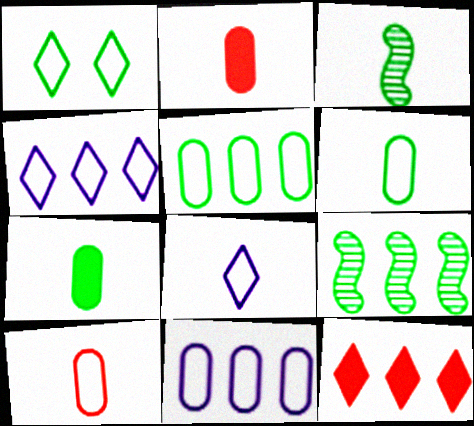[[1, 7, 9], 
[2, 3, 8], 
[9, 11, 12]]